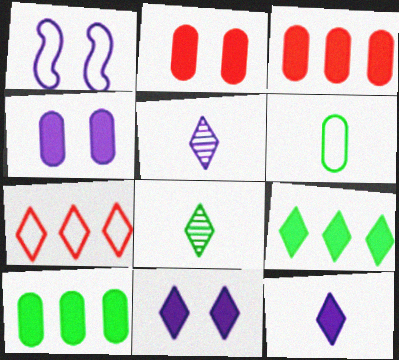[[1, 3, 8], 
[1, 6, 7], 
[7, 8, 11]]